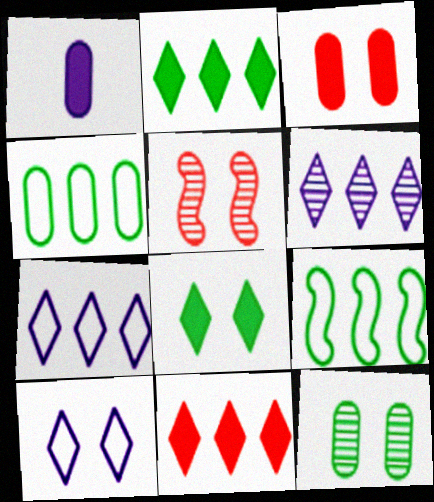[]